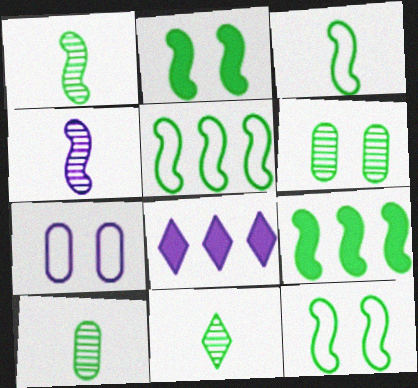[[1, 2, 5], 
[1, 9, 12], 
[1, 10, 11], 
[3, 5, 12], 
[4, 7, 8]]